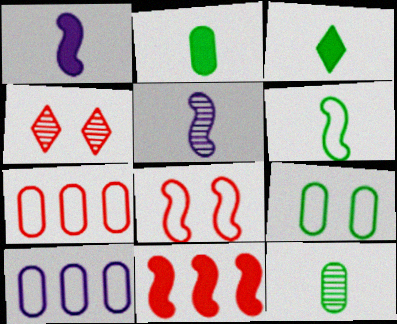[[3, 6, 12]]